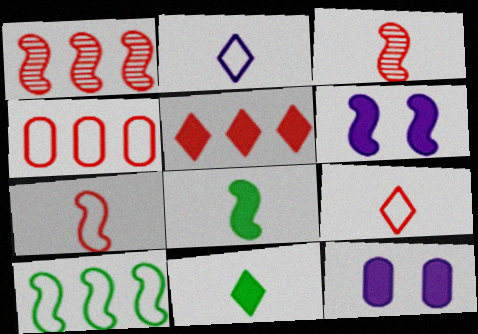[[1, 4, 5], 
[3, 6, 10], 
[5, 8, 12]]